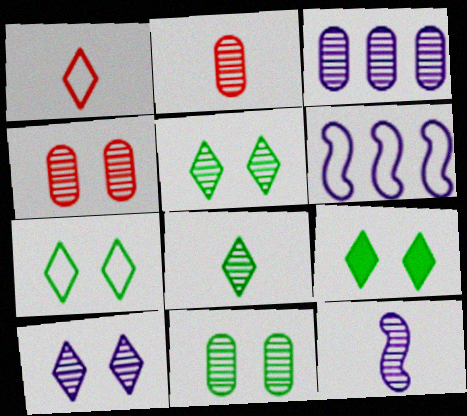[[2, 3, 11], 
[2, 6, 9], 
[2, 8, 12], 
[3, 10, 12], 
[5, 7, 9]]